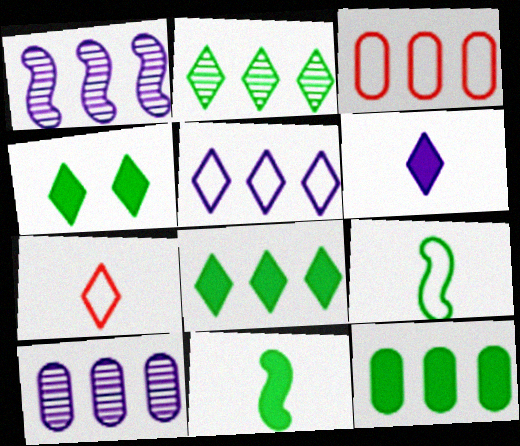[[1, 3, 8], 
[3, 10, 12], 
[4, 11, 12]]